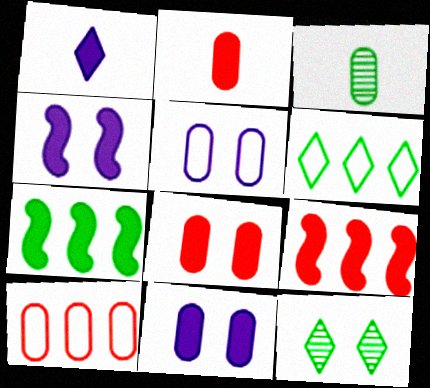[[1, 7, 8], 
[3, 10, 11]]